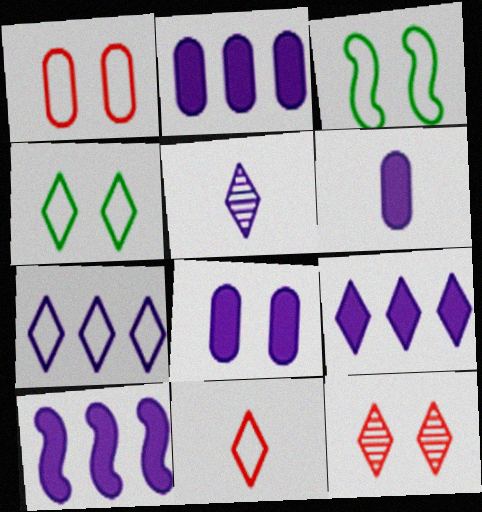[[2, 6, 8], 
[2, 9, 10], 
[3, 8, 12], 
[4, 7, 11]]